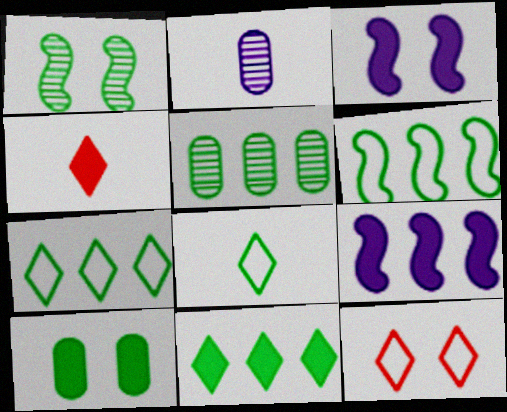[[4, 9, 10], 
[5, 6, 11]]